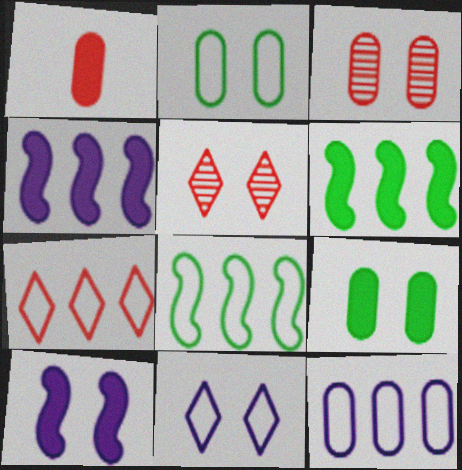[[2, 5, 10], 
[7, 8, 12]]